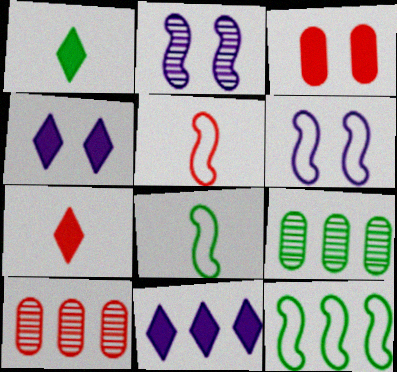[[1, 6, 10], 
[4, 5, 9], 
[4, 8, 10], 
[5, 6, 12], 
[6, 7, 9], 
[10, 11, 12]]